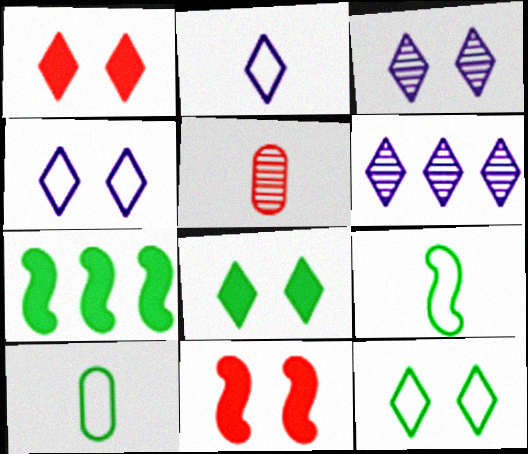[[1, 3, 12], 
[4, 5, 7], 
[6, 10, 11]]